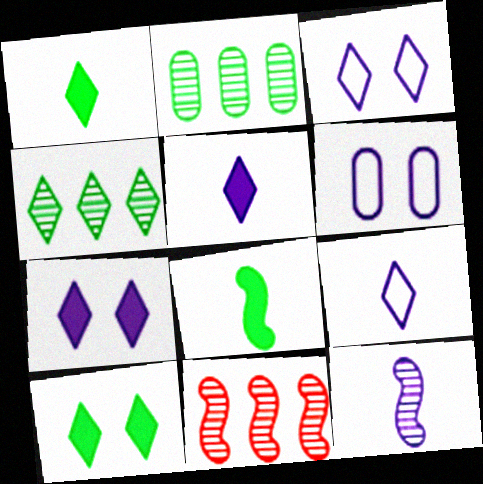[[1, 6, 11]]